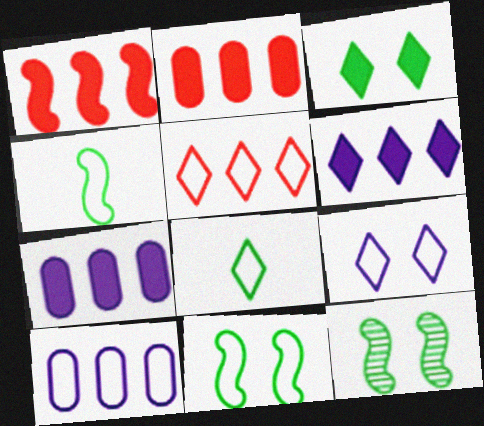[[5, 8, 9]]